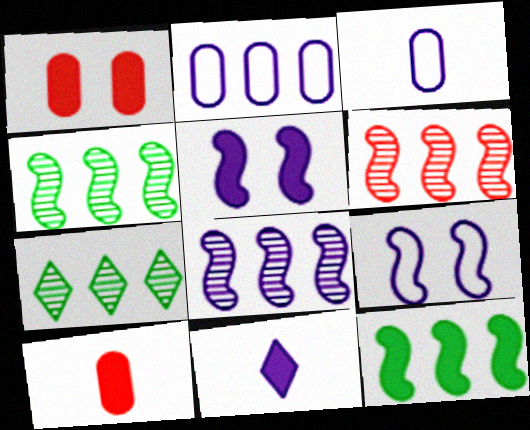[[1, 11, 12], 
[4, 6, 8], 
[7, 9, 10]]